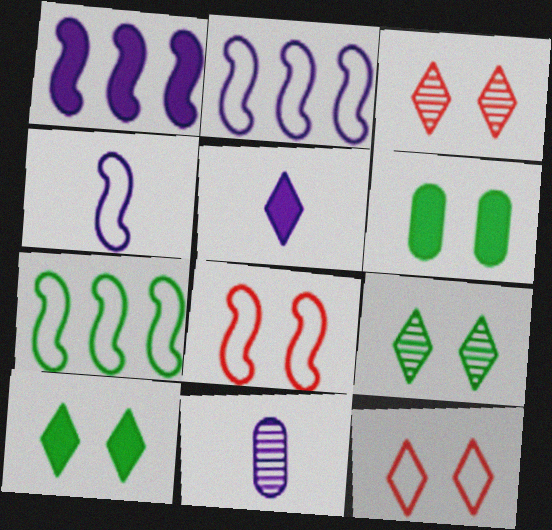[[4, 5, 11], 
[4, 7, 8]]